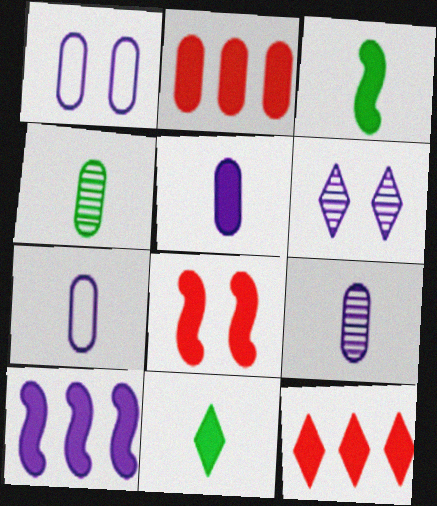[[1, 2, 4], 
[3, 8, 10], 
[5, 7, 9], 
[6, 7, 10]]